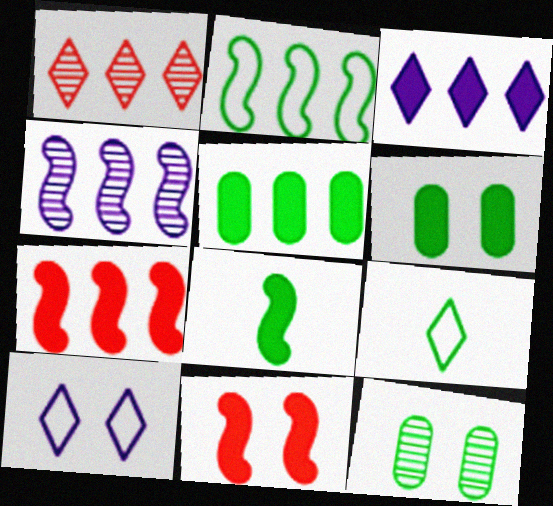[[2, 4, 7], 
[3, 5, 7], 
[10, 11, 12]]